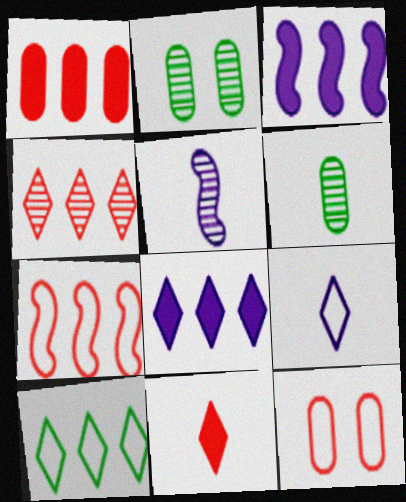[[1, 4, 7], 
[2, 4, 5], 
[4, 8, 10]]